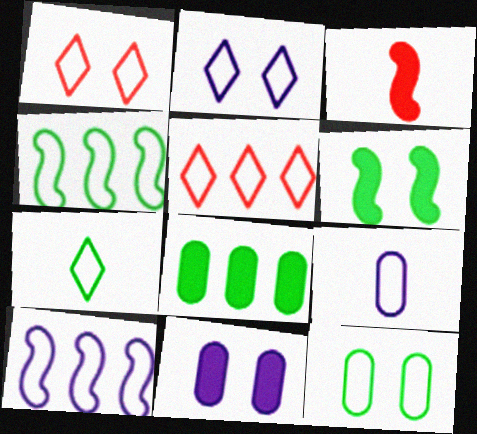[[1, 4, 9], 
[2, 5, 7], 
[2, 9, 10], 
[4, 7, 12]]